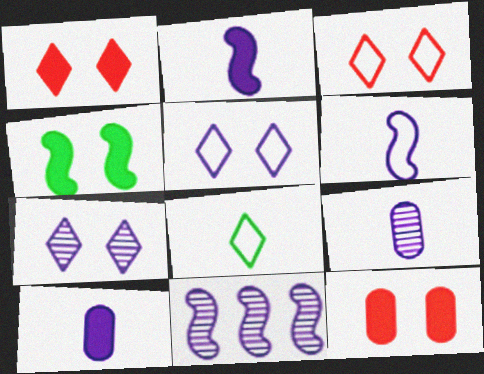[[5, 10, 11], 
[7, 9, 11], 
[8, 11, 12]]